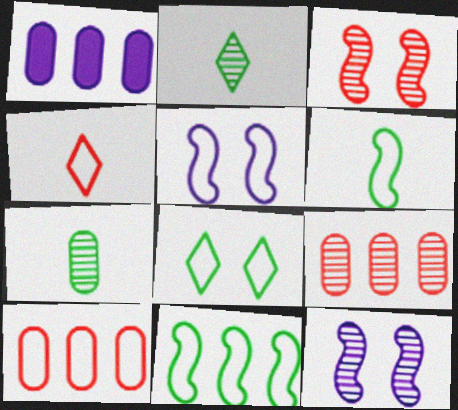[[2, 9, 12]]